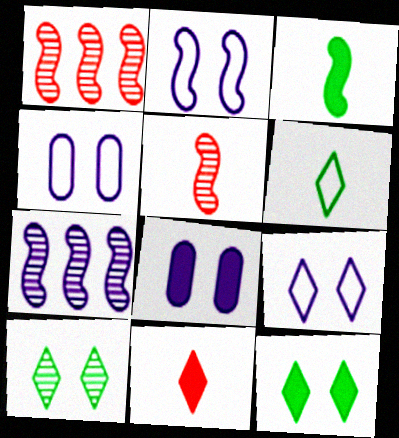[[1, 2, 3], 
[1, 6, 8], 
[2, 4, 9]]